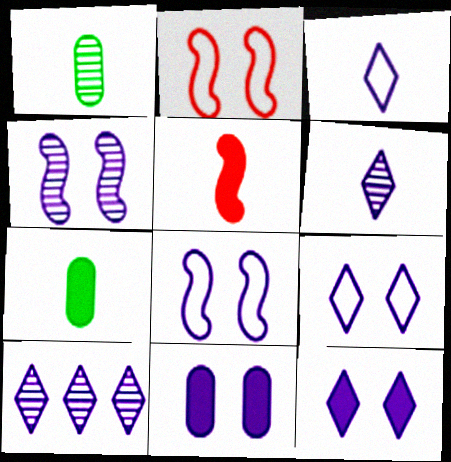[[1, 3, 5], 
[2, 7, 10], 
[3, 10, 12], 
[4, 9, 11]]